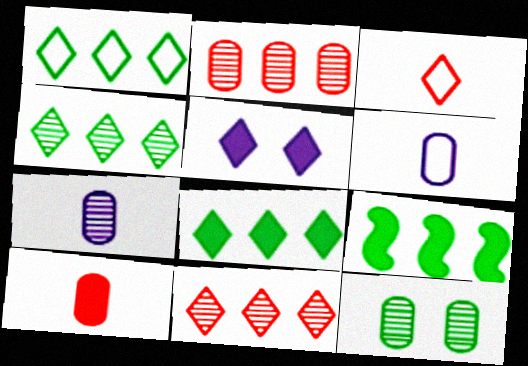[[1, 4, 8], 
[2, 7, 12], 
[3, 4, 5], 
[5, 9, 10]]